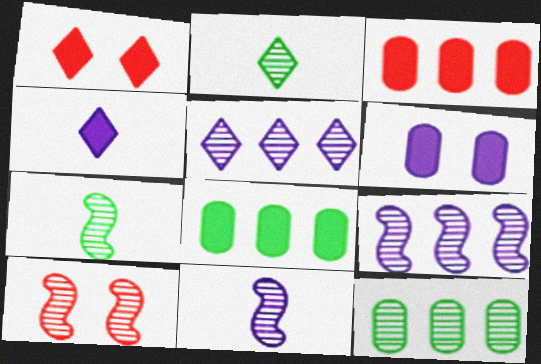[[7, 9, 10]]